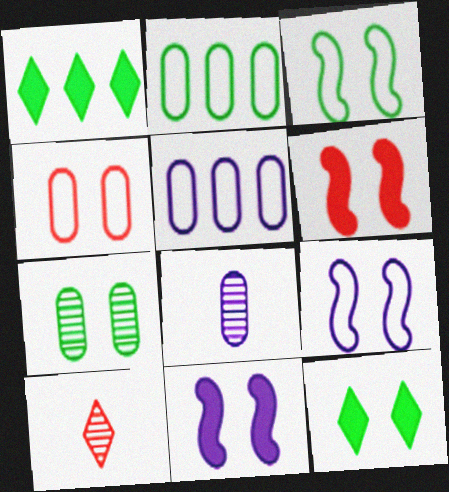[[2, 10, 11], 
[3, 7, 12]]